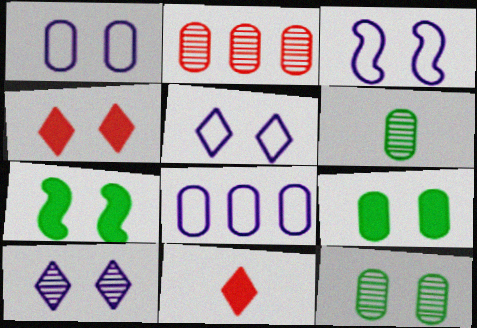[[1, 3, 5], 
[3, 4, 12]]